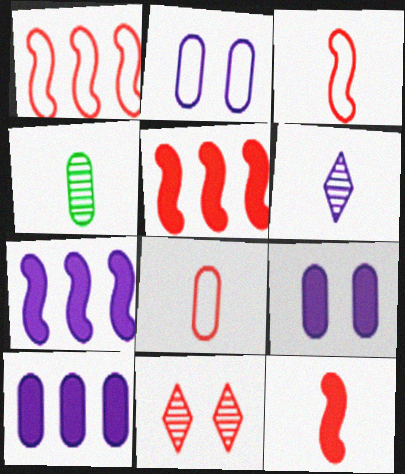[[2, 6, 7], 
[5, 8, 11]]